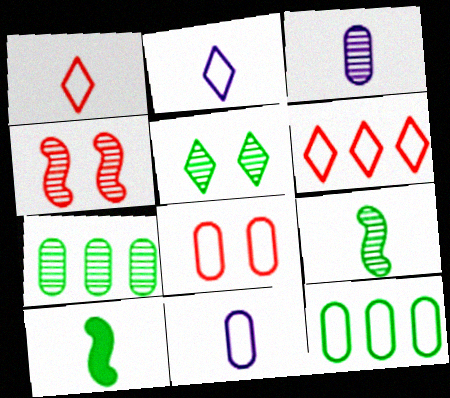[[1, 3, 10], 
[5, 7, 9], 
[5, 10, 12], 
[8, 11, 12]]